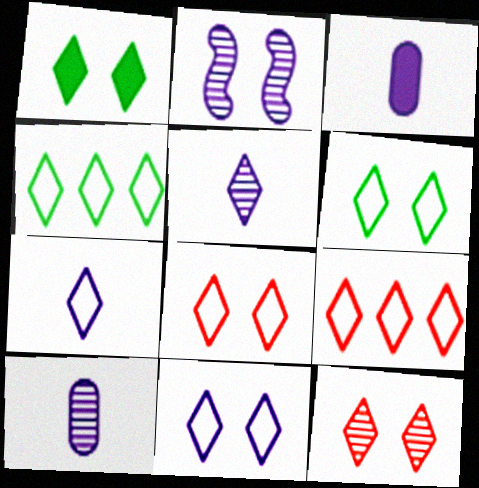[[1, 5, 9], 
[1, 11, 12], 
[4, 7, 8], 
[6, 7, 9], 
[6, 8, 11]]